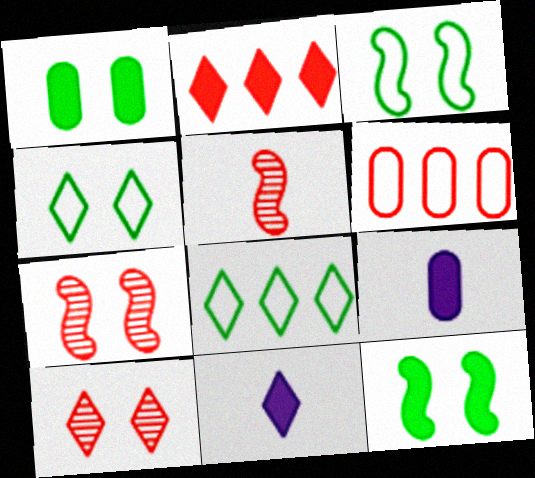[[2, 9, 12], 
[7, 8, 9], 
[8, 10, 11]]